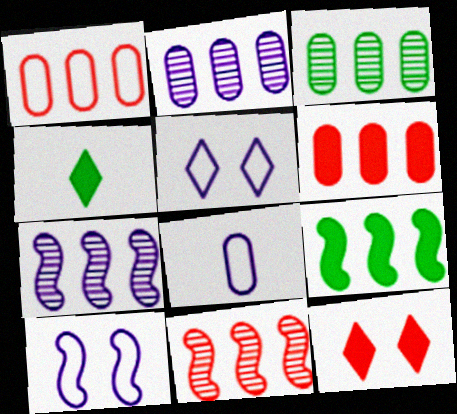[]